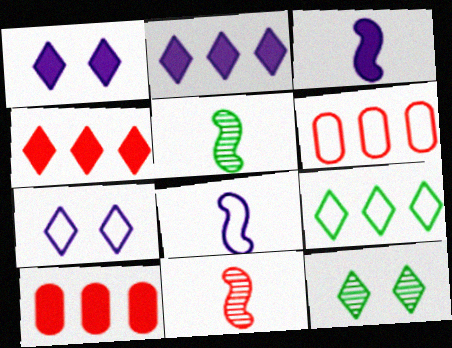[[1, 5, 6], 
[3, 6, 12], 
[5, 7, 10], 
[8, 10, 12]]